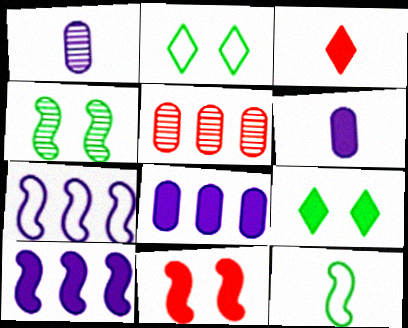[[1, 3, 12]]